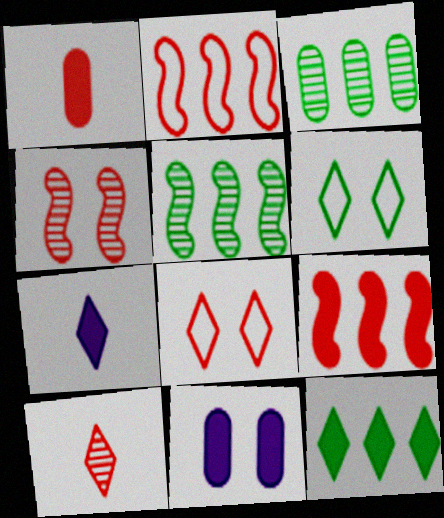[[4, 6, 11]]